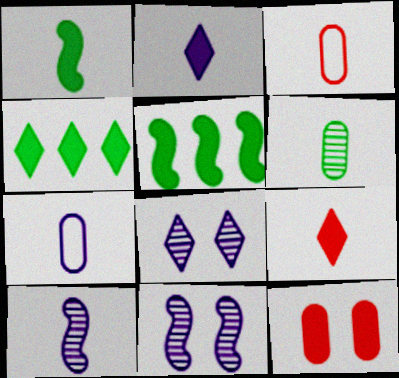[[2, 5, 12], 
[2, 7, 10], 
[3, 4, 11], 
[3, 5, 8]]